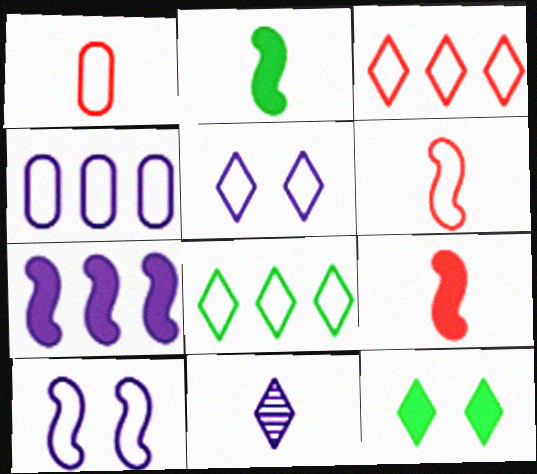[[1, 2, 11], 
[1, 8, 10], 
[3, 11, 12]]